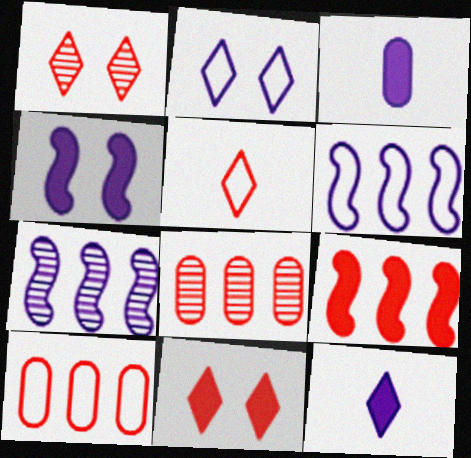[[2, 3, 7]]